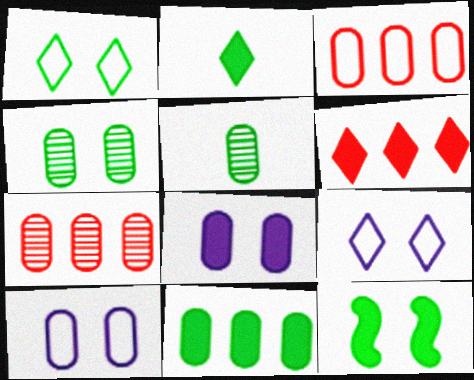[[1, 4, 12], 
[2, 11, 12], 
[3, 5, 8]]